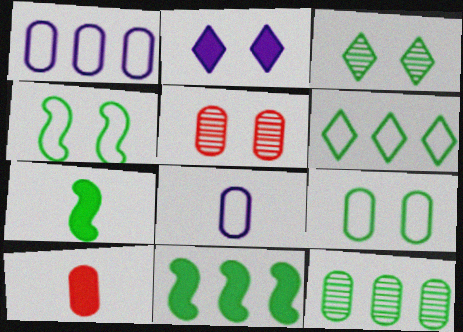[[2, 4, 5], 
[2, 10, 11], 
[6, 11, 12]]